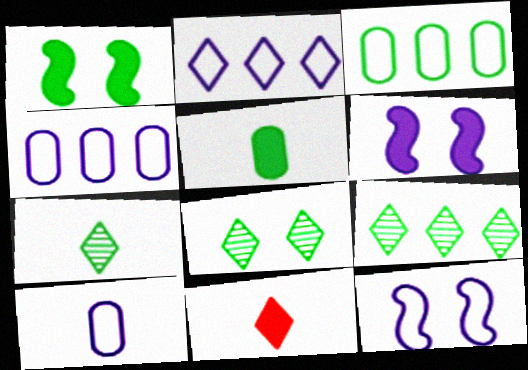[[1, 3, 7], 
[2, 8, 11], 
[2, 10, 12], 
[7, 8, 9]]